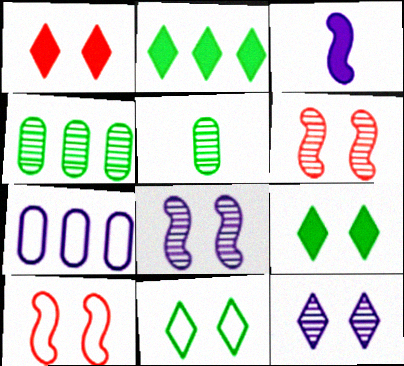[[1, 11, 12], 
[3, 7, 12]]